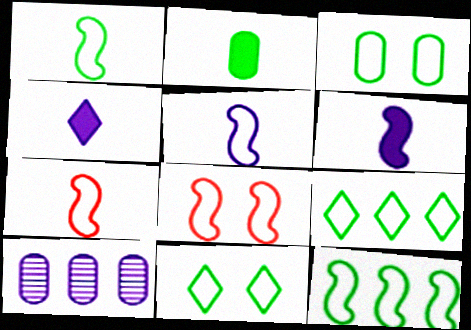[[1, 3, 9], 
[1, 5, 7], 
[5, 8, 12]]